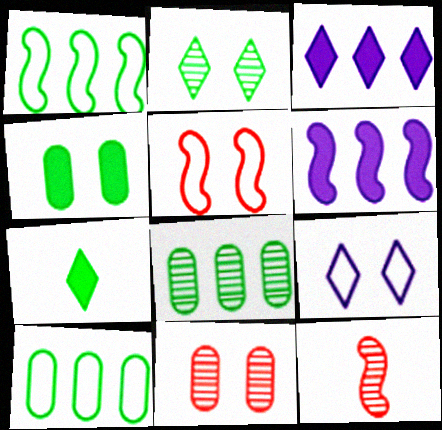[]